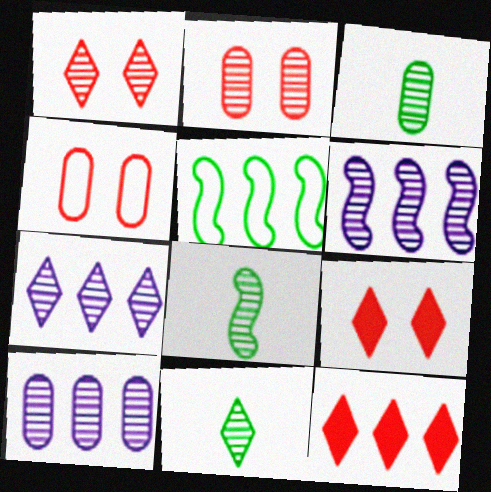[[1, 3, 6], 
[1, 7, 11], 
[1, 8, 10], 
[2, 3, 10], 
[2, 6, 11], 
[2, 7, 8], 
[3, 8, 11], 
[5, 10, 12], 
[6, 7, 10]]